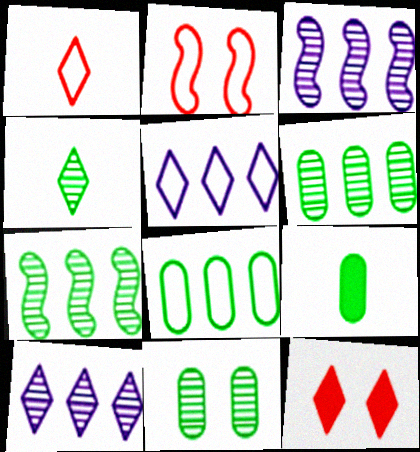[[2, 9, 10], 
[4, 5, 12], 
[4, 7, 11], 
[8, 9, 11]]